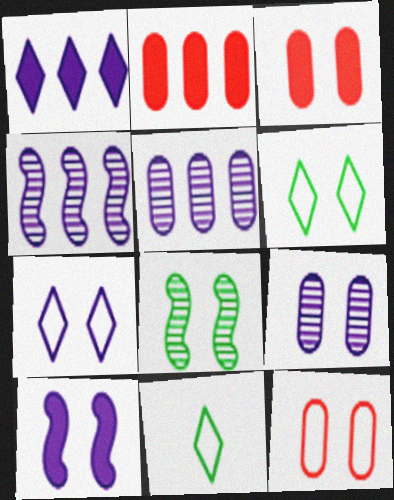[[3, 4, 11], 
[3, 7, 8], 
[7, 9, 10]]